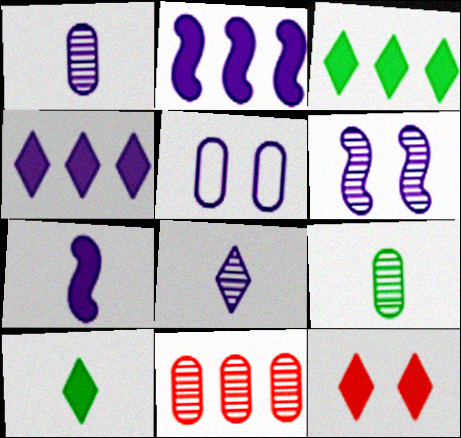[[2, 5, 8], 
[4, 10, 12]]